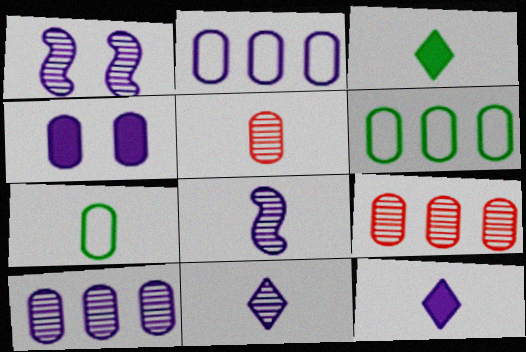[[1, 2, 12], 
[1, 10, 11], 
[4, 5, 6], 
[4, 7, 9]]